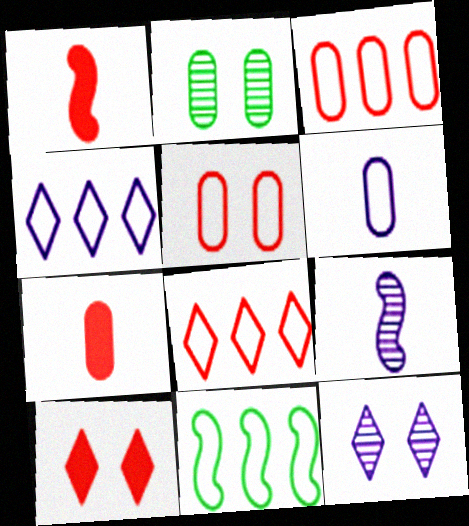[[1, 2, 4], 
[3, 4, 11], 
[7, 11, 12]]